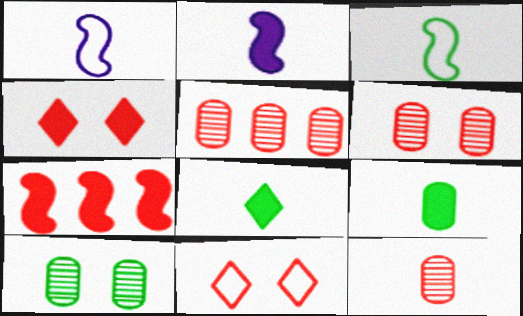[[1, 8, 12], 
[5, 6, 12], 
[7, 11, 12]]